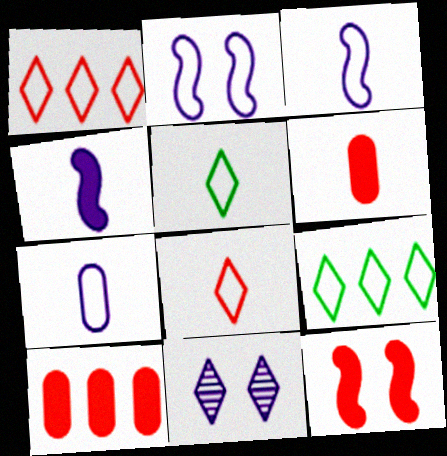[]